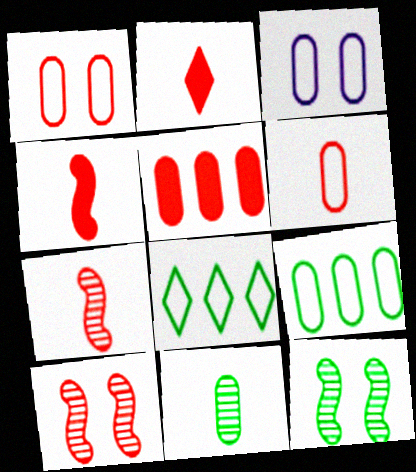[[2, 6, 7], 
[3, 5, 11], 
[3, 6, 9]]